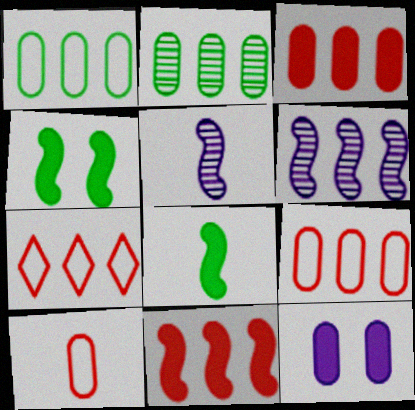[[2, 10, 12]]